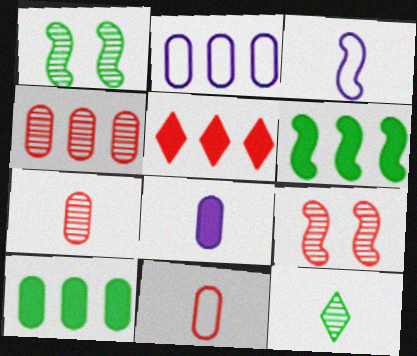[[2, 4, 10], 
[3, 6, 9], 
[5, 9, 11]]